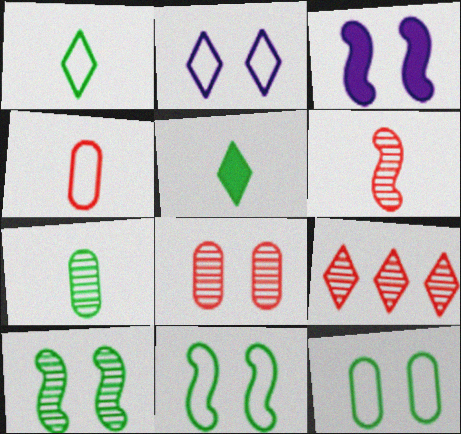[[2, 5, 9], 
[6, 8, 9]]